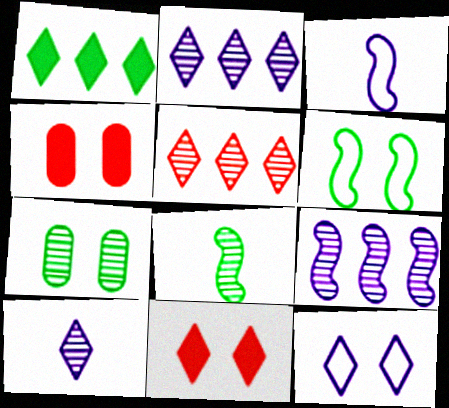[]